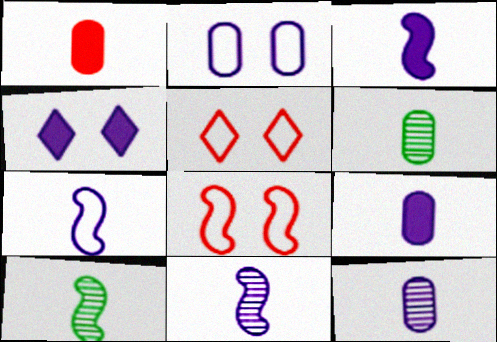[[3, 7, 11]]